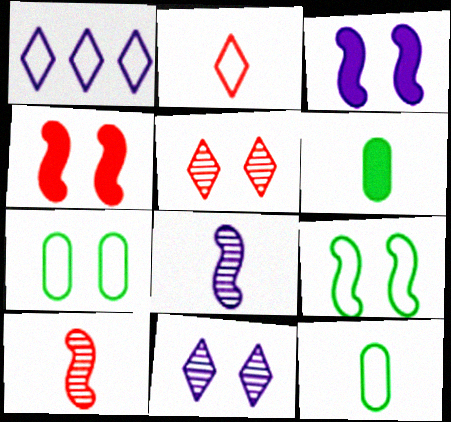[[2, 6, 8], 
[3, 5, 7], 
[4, 7, 11]]